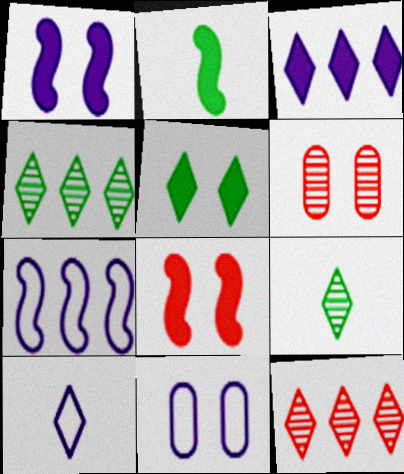[[2, 11, 12], 
[5, 10, 12], 
[7, 10, 11]]